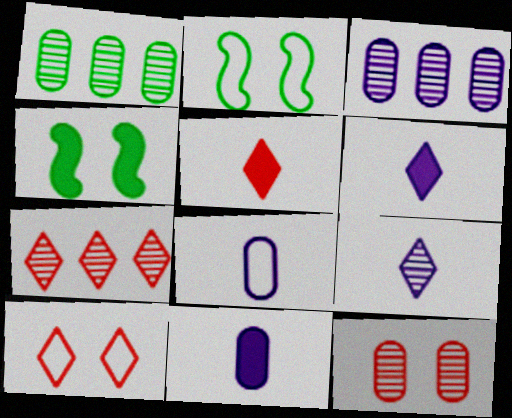[[2, 3, 5], 
[2, 7, 11], 
[4, 7, 8], 
[5, 7, 10]]